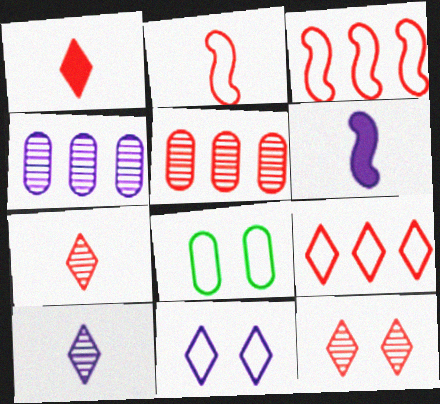[[1, 9, 12], 
[4, 6, 11]]